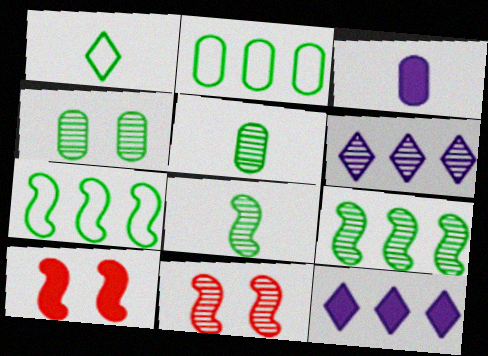[[5, 6, 11]]